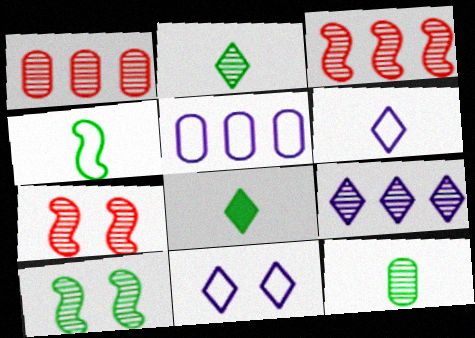[[4, 8, 12], 
[5, 7, 8], 
[7, 9, 12]]